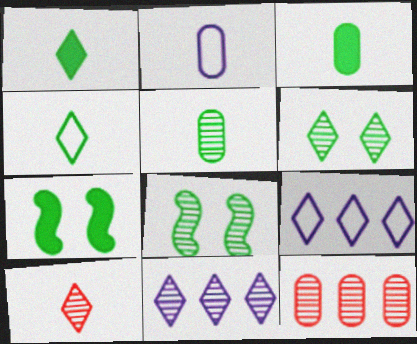[[6, 10, 11]]